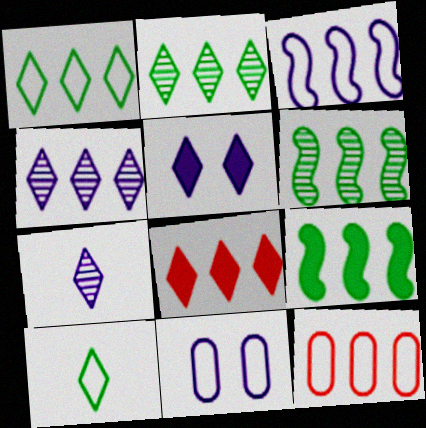[[1, 3, 12], 
[1, 4, 8], 
[4, 9, 12]]